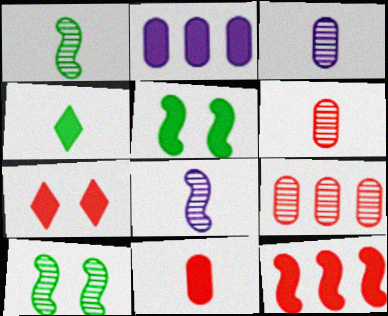[[7, 11, 12]]